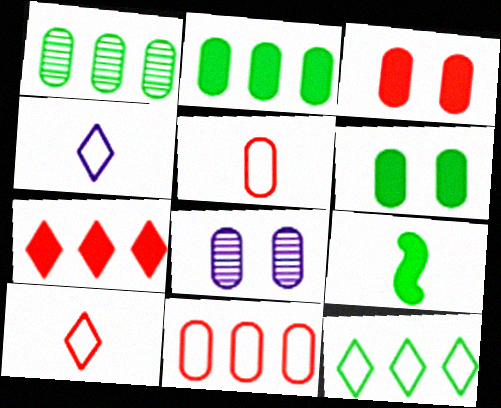[[2, 5, 8]]